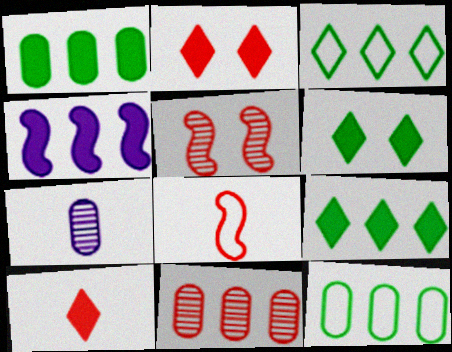[[2, 8, 11], 
[3, 4, 11]]